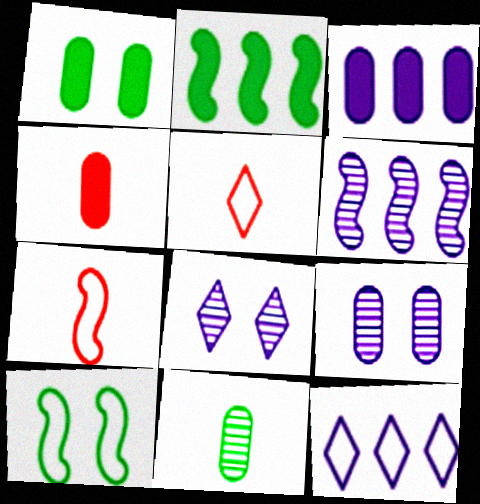[[1, 3, 4], 
[1, 5, 6], 
[2, 5, 9], 
[3, 6, 12]]